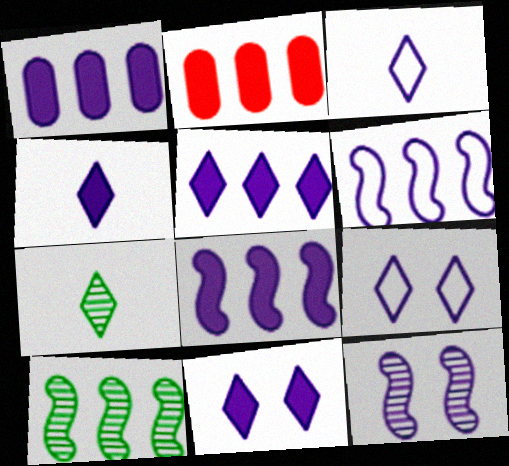[[1, 3, 12], 
[1, 5, 8], 
[4, 5, 11]]